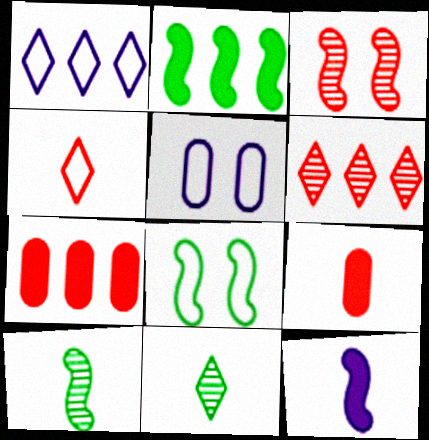[[2, 8, 10], 
[3, 4, 7]]